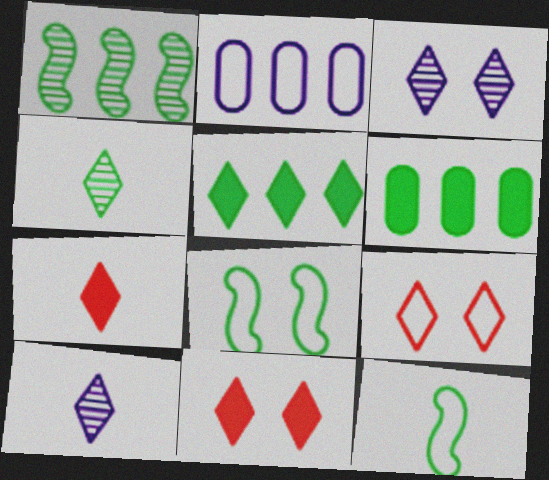[[2, 9, 12], 
[4, 6, 8], 
[5, 9, 10]]